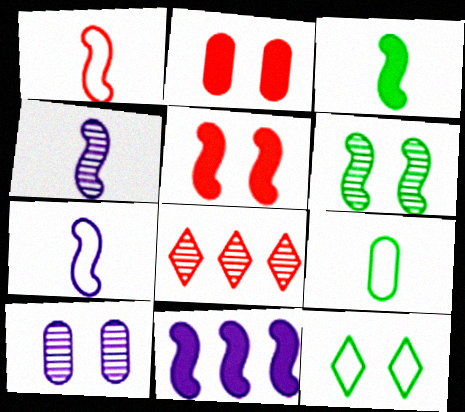[[1, 2, 8], 
[1, 3, 4], 
[1, 6, 11], 
[3, 5, 11], 
[5, 10, 12]]